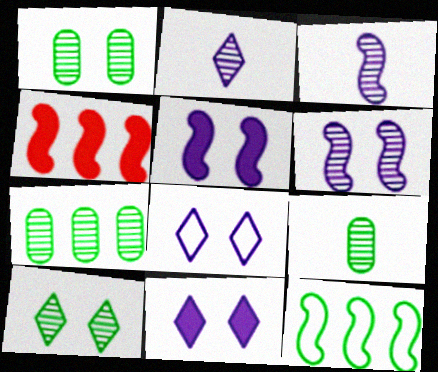[[1, 7, 9], 
[4, 8, 9]]